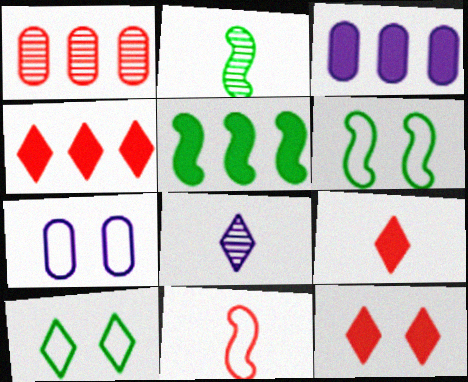[[1, 11, 12], 
[2, 4, 7], 
[2, 5, 6], 
[3, 4, 5], 
[4, 8, 10], 
[4, 9, 12]]